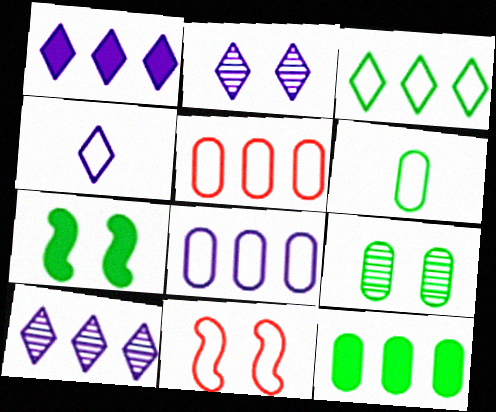[[1, 2, 4], 
[6, 9, 12]]